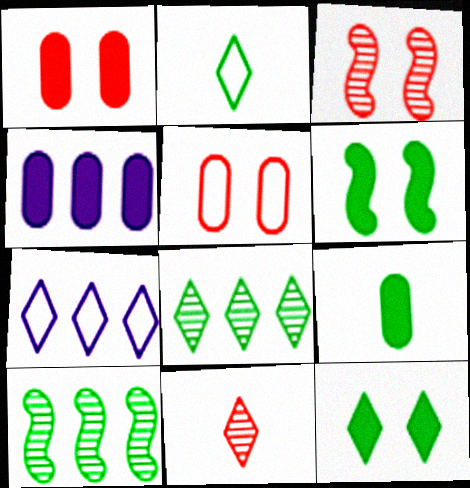[[1, 4, 9], 
[2, 3, 4], 
[2, 8, 12], 
[3, 7, 9], 
[7, 11, 12]]